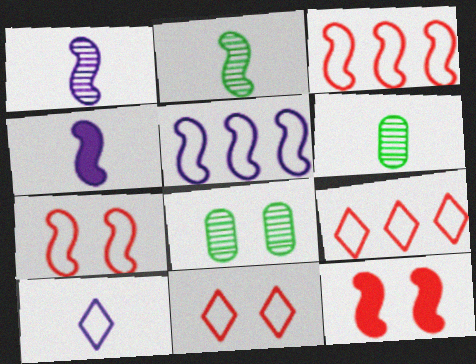[[2, 5, 12], 
[4, 8, 9]]